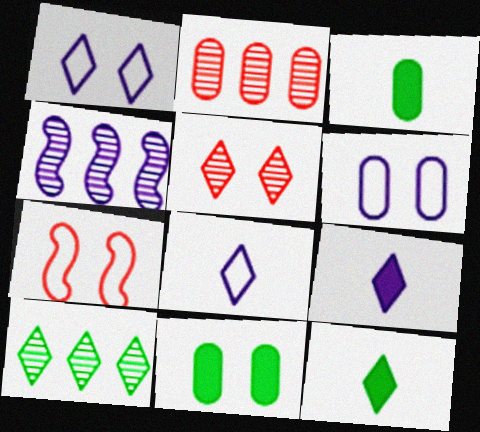[[2, 3, 6], 
[2, 4, 10], 
[4, 6, 9]]